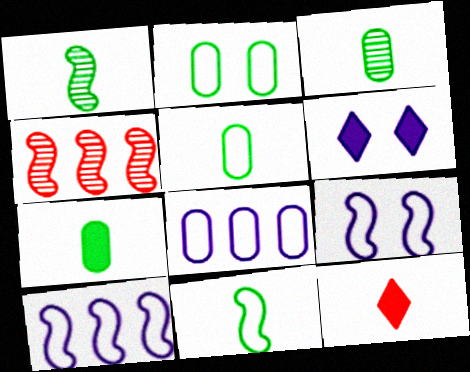[[3, 5, 7], 
[4, 5, 6]]